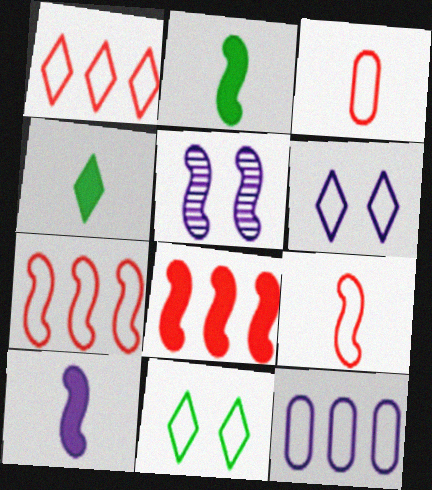[[2, 5, 7], 
[9, 11, 12]]